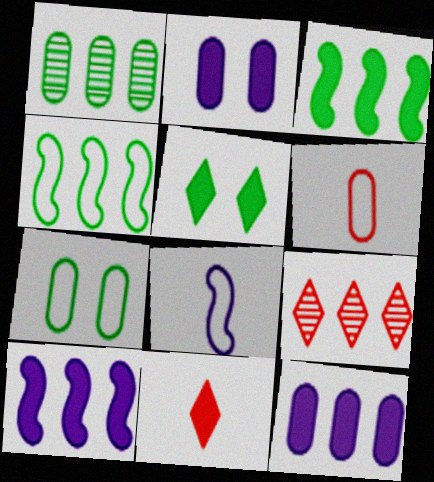[[1, 2, 6], 
[2, 3, 11], 
[4, 9, 12]]